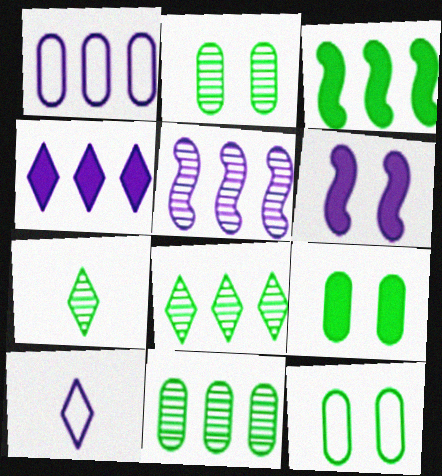[[1, 4, 5], 
[2, 9, 12], 
[3, 7, 12]]